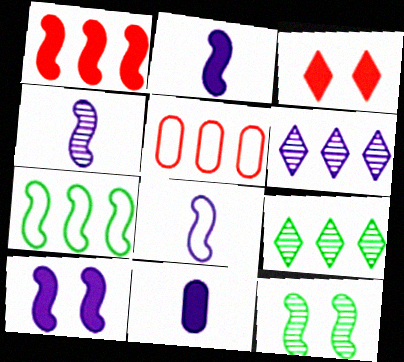[[1, 8, 12], 
[2, 4, 8]]